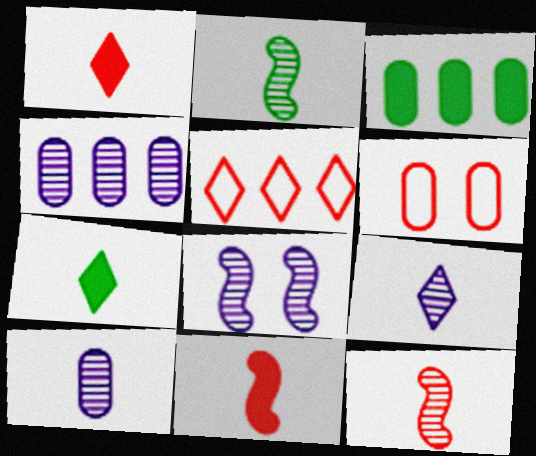[[3, 6, 10], 
[4, 8, 9]]